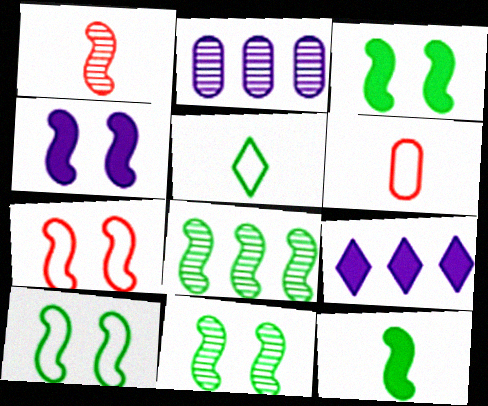[[3, 10, 11], 
[4, 7, 11], 
[6, 9, 11], 
[8, 10, 12]]